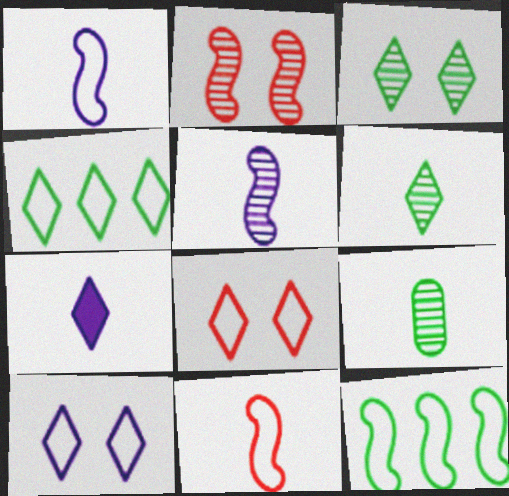[[7, 9, 11]]